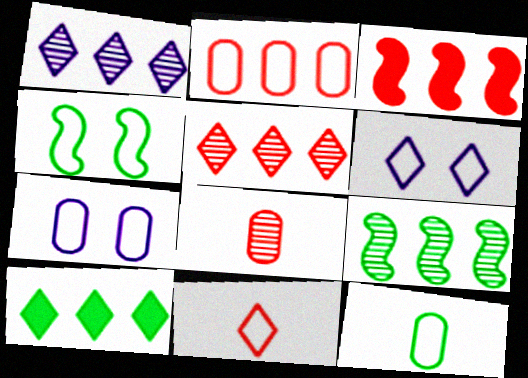[[2, 3, 5], 
[2, 7, 12]]